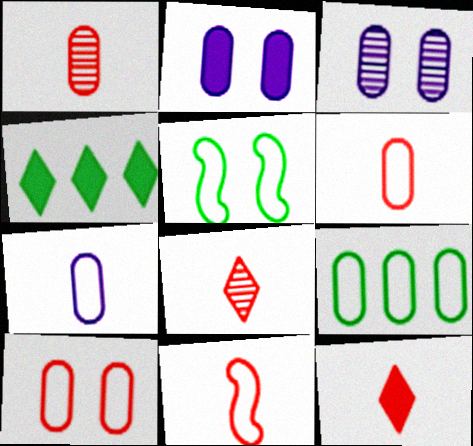[[1, 2, 9], 
[1, 11, 12], 
[3, 4, 11], 
[7, 9, 10]]